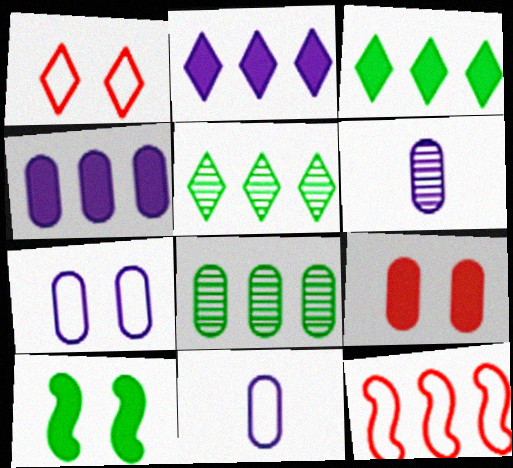[[2, 8, 12], 
[4, 5, 12], 
[4, 6, 7], 
[8, 9, 11]]